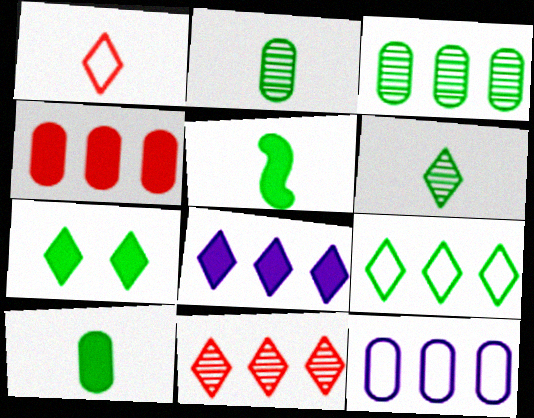[[3, 4, 12], 
[6, 7, 9], 
[8, 9, 11]]